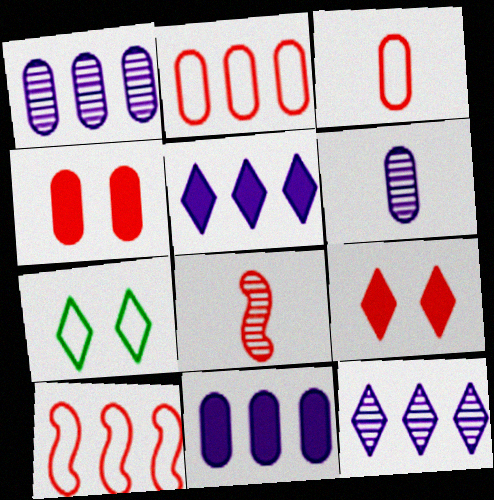[[2, 8, 9], 
[7, 8, 11]]